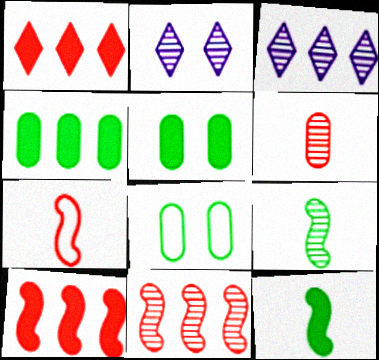[[2, 4, 7], 
[3, 5, 7]]